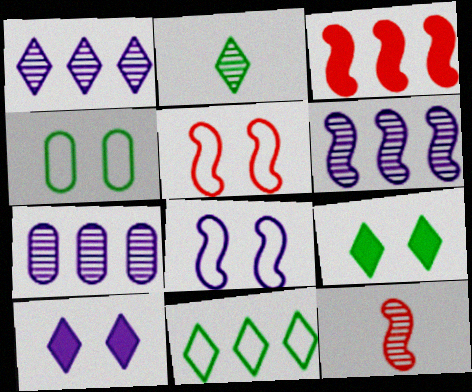[[1, 6, 7], 
[2, 9, 11], 
[3, 5, 12], 
[3, 7, 11]]